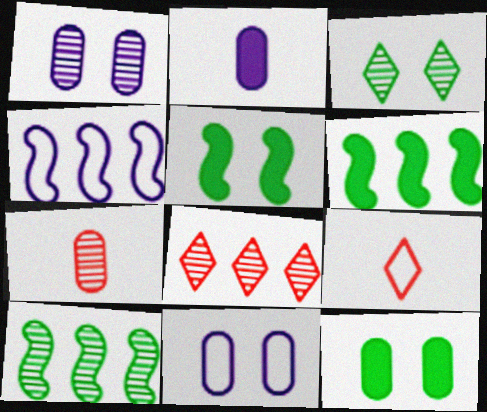[[1, 6, 9]]